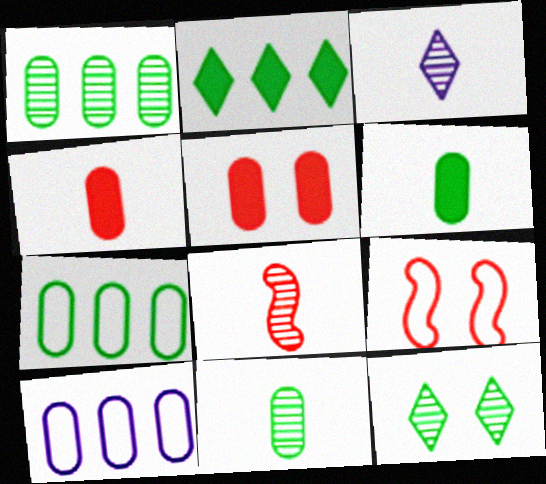[[3, 8, 11], 
[5, 10, 11]]